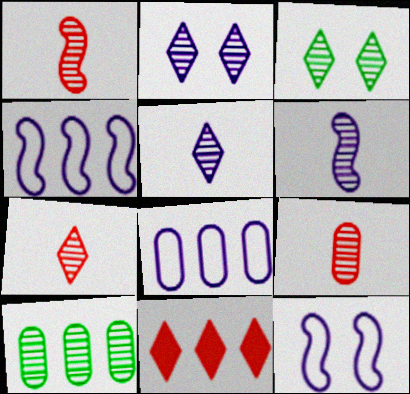[[1, 2, 10], 
[1, 7, 9], 
[4, 10, 11]]